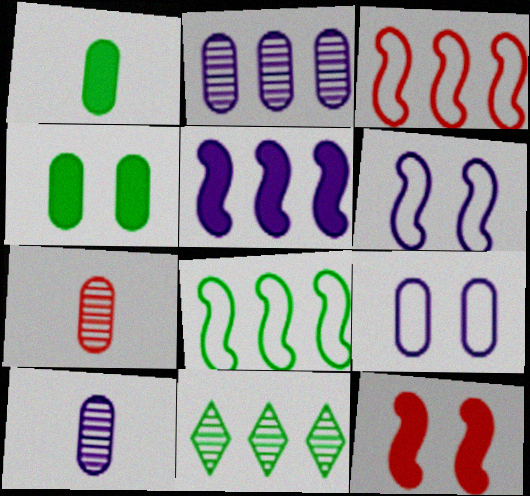[]